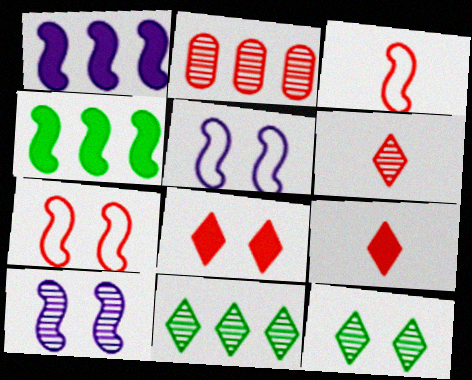[[2, 3, 8], 
[2, 7, 9], 
[3, 4, 10]]